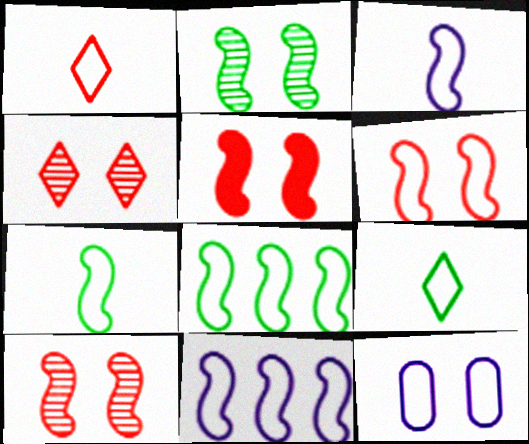[[1, 8, 12], 
[3, 6, 8], 
[5, 6, 10], 
[6, 7, 11]]